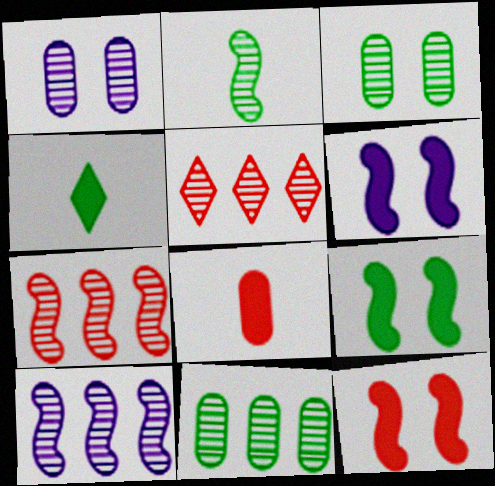[[1, 2, 5], 
[5, 10, 11], 
[6, 9, 12]]